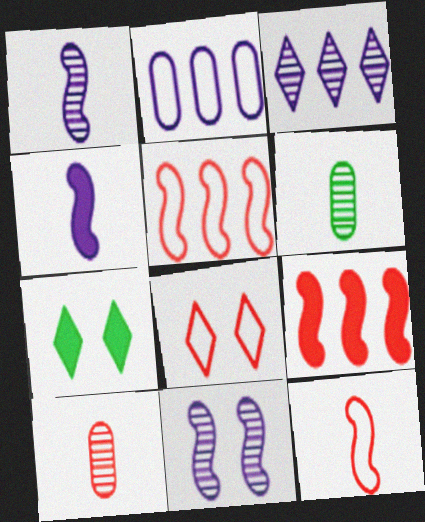[[8, 9, 10]]